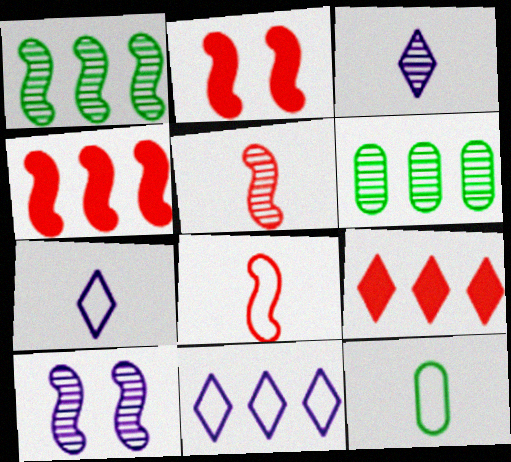[[1, 5, 10], 
[2, 6, 7], 
[4, 6, 11], 
[7, 8, 12], 
[9, 10, 12]]